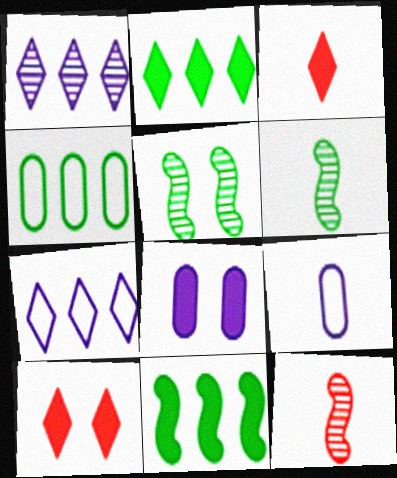[[3, 6, 9], 
[3, 8, 11]]